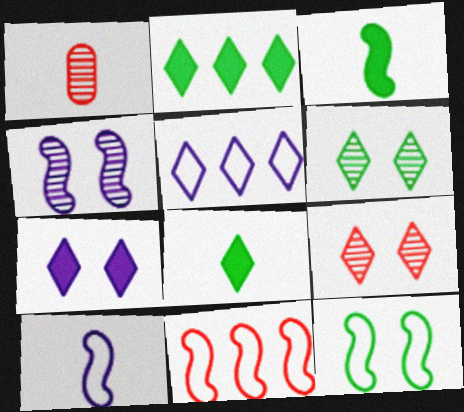[[1, 8, 10], 
[3, 4, 11], 
[5, 8, 9], 
[10, 11, 12]]